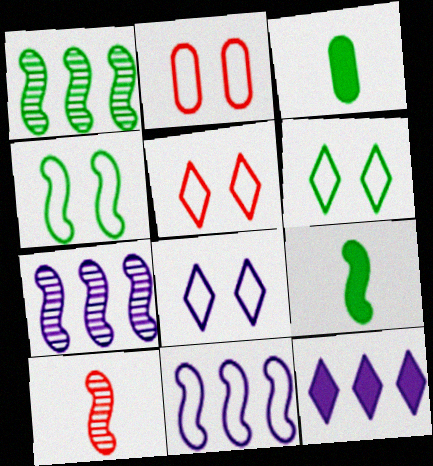[[1, 3, 6], 
[1, 4, 9], 
[2, 4, 8], 
[3, 5, 7], 
[5, 6, 8]]